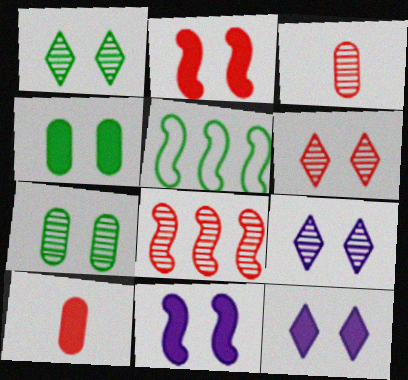[[1, 6, 9], 
[2, 4, 12], 
[3, 5, 12], 
[3, 6, 8], 
[5, 9, 10]]